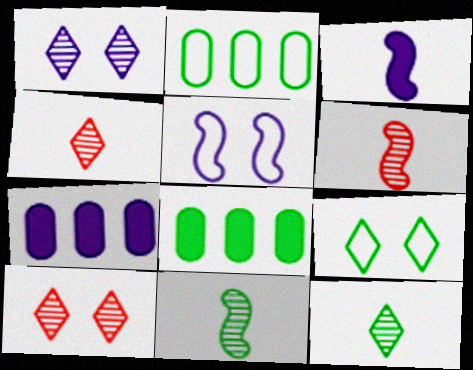[[2, 3, 10], 
[4, 5, 8], 
[6, 7, 9], 
[8, 9, 11]]